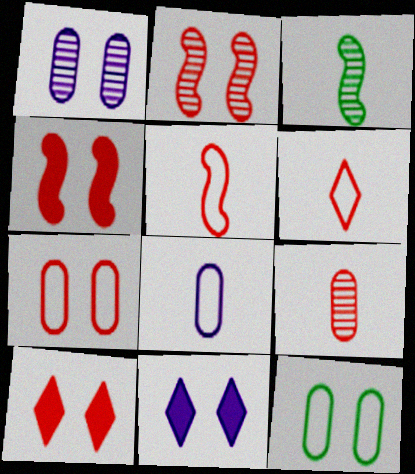[[2, 7, 10], 
[2, 11, 12]]